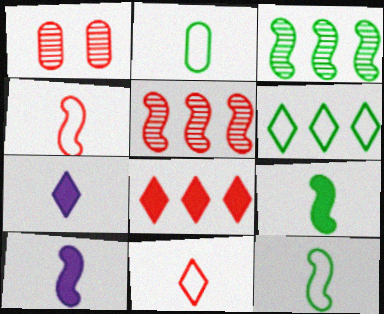[[1, 4, 8], 
[1, 6, 10]]